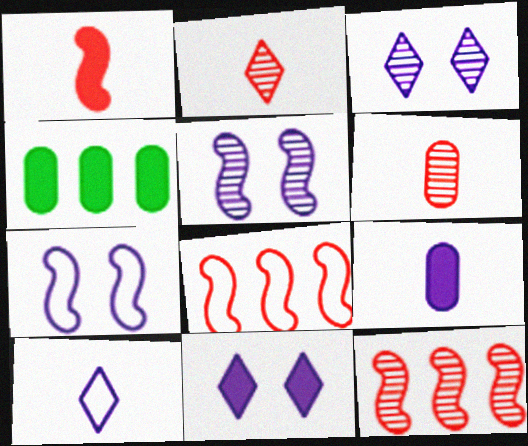[[1, 4, 11], 
[2, 4, 7]]